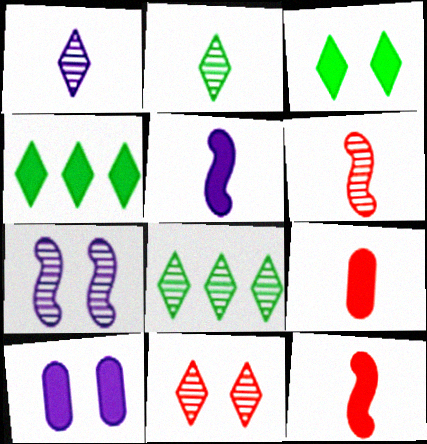[[1, 8, 11], 
[4, 10, 12]]